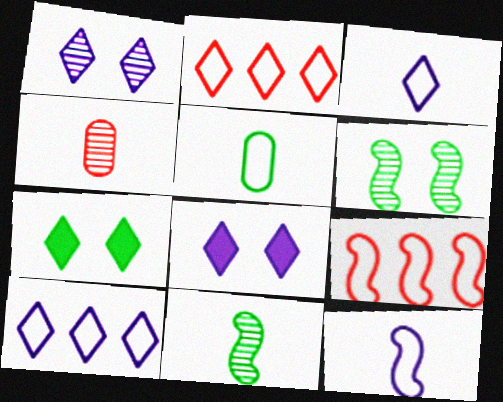[]